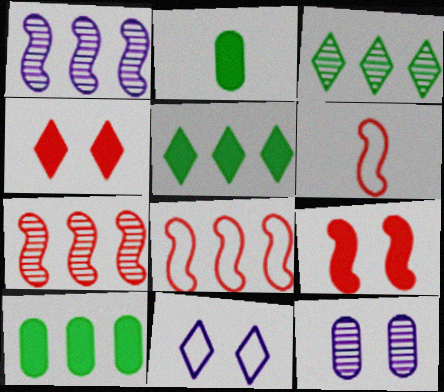[[2, 7, 11], 
[5, 6, 12], 
[6, 7, 9]]